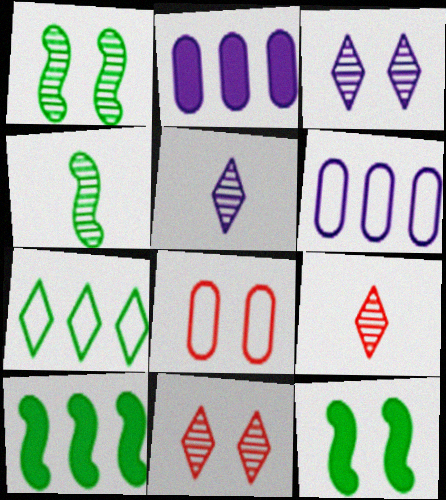[[3, 8, 12], 
[5, 8, 10], 
[6, 9, 12]]